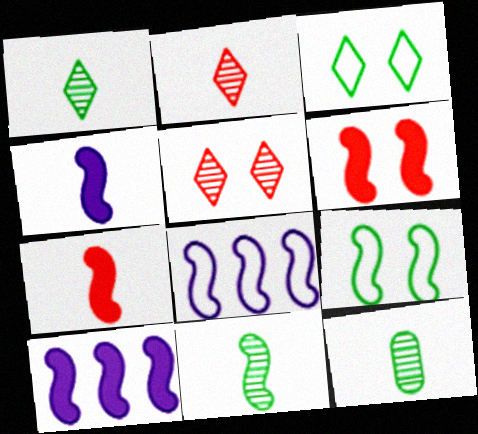[[1, 11, 12], 
[6, 8, 11]]